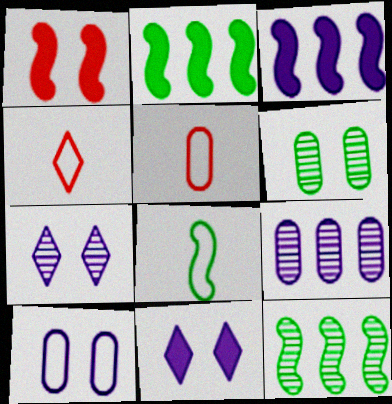[[2, 5, 7], 
[3, 4, 6], 
[5, 11, 12]]